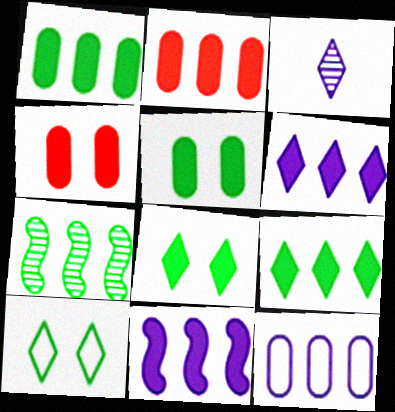[[2, 9, 11]]